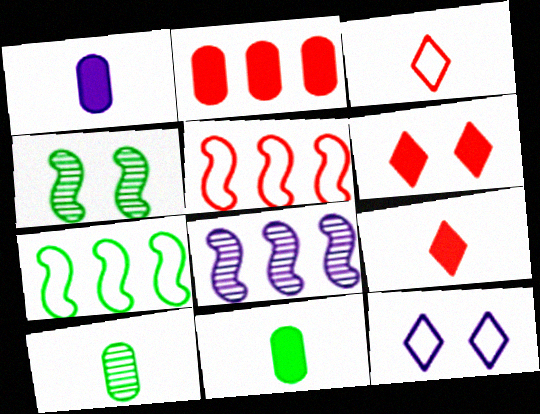[[1, 8, 12]]